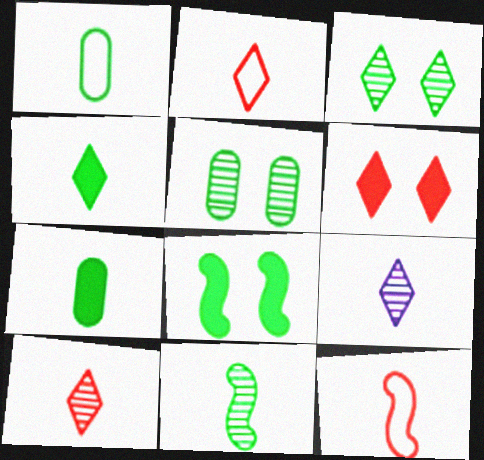[[1, 4, 11], 
[2, 4, 9], 
[7, 9, 12]]